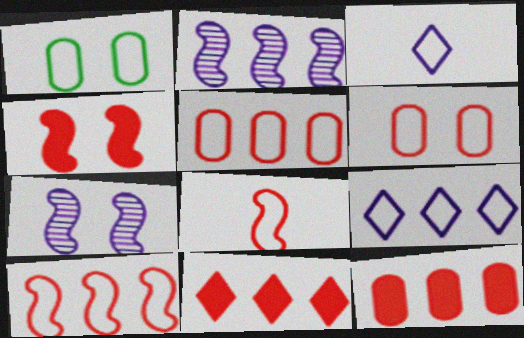[[1, 3, 10], 
[1, 8, 9]]